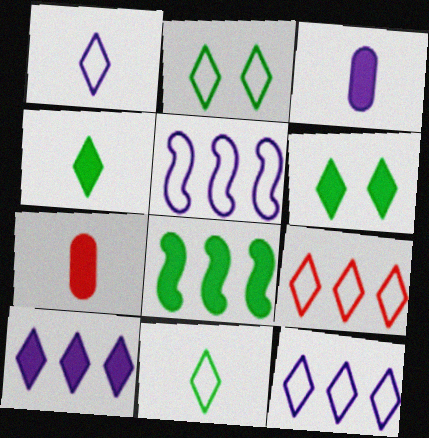[[1, 2, 9]]